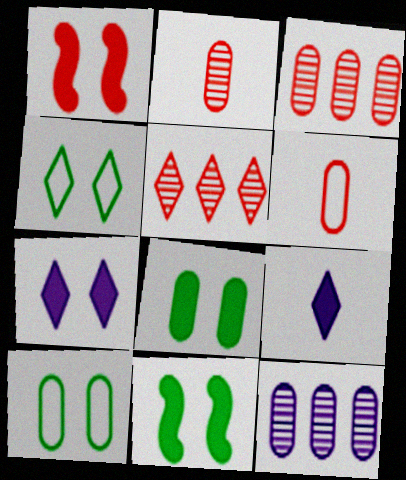[[1, 5, 6], 
[1, 7, 8], 
[4, 5, 9], 
[6, 8, 12]]